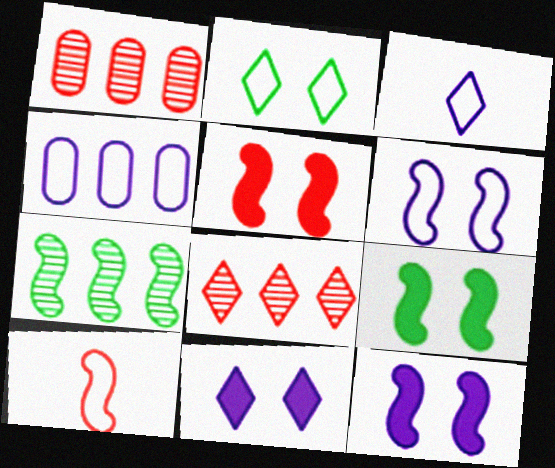[[1, 3, 9], 
[2, 4, 10], 
[3, 4, 6], 
[5, 9, 12], 
[7, 10, 12]]